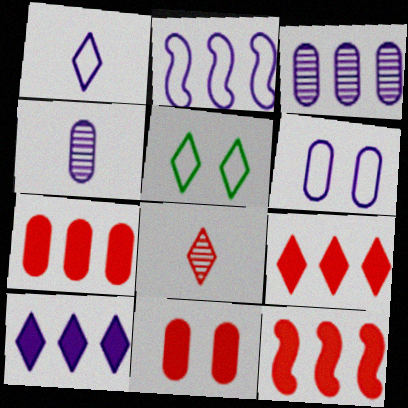[[1, 2, 6], 
[2, 3, 10], 
[4, 5, 12], 
[5, 8, 10], 
[7, 9, 12]]